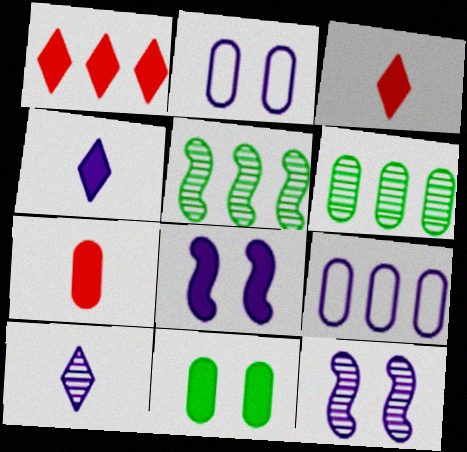[[1, 5, 9], 
[2, 3, 5], 
[2, 6, 7], 
[4, 9, 12], 
[8, 9, 10]]